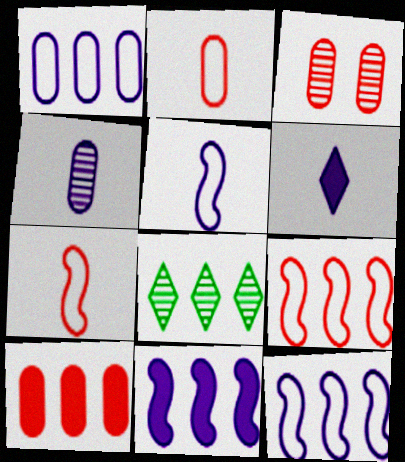[[2, 3, 10], 
[4, 5, 6], 
[8, 10, 12]]